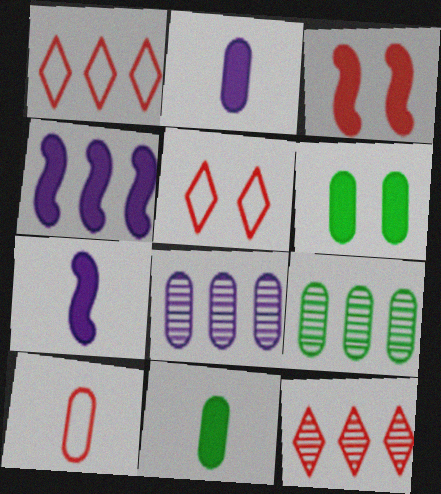[[1, 4, 9], 
[3, 10, 12], 
[5, 7, 9], 
[6, 8, 10]]